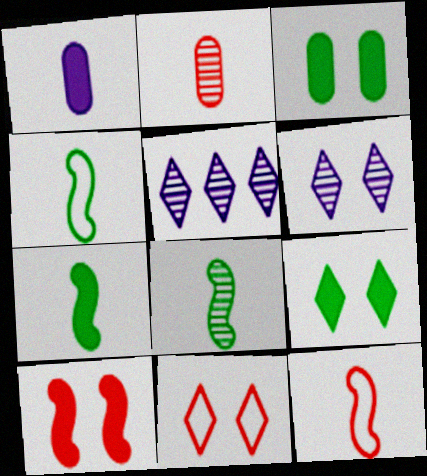[[3, 5, 12], 
[4, 7, 8], 
[6, 9, 11]]